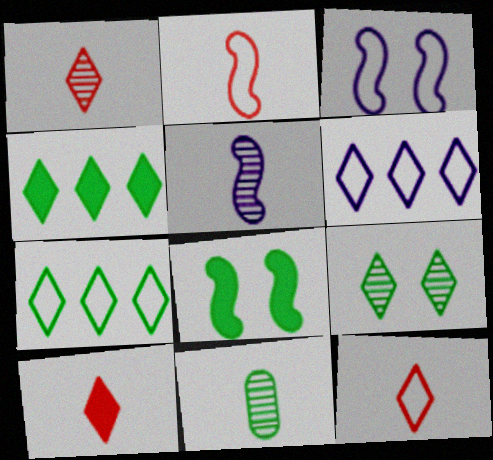[[1, 5, 11], 
[1, 10, 12], 
[6, 9, 10], 
[7, 8, 11]]